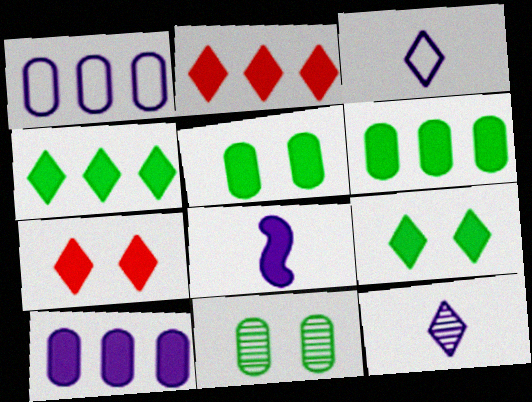[[2, 5, 8], 
[6, 7, 8]]